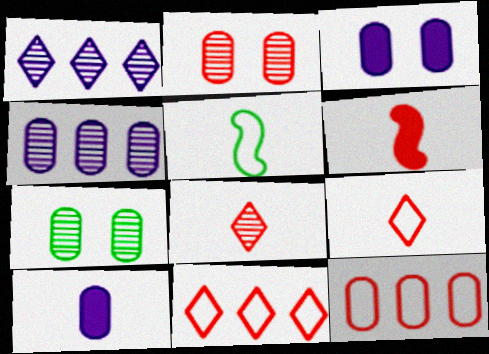[[2, 6, 11], 
[5, 8, 10], 
[7, 10, 12]]